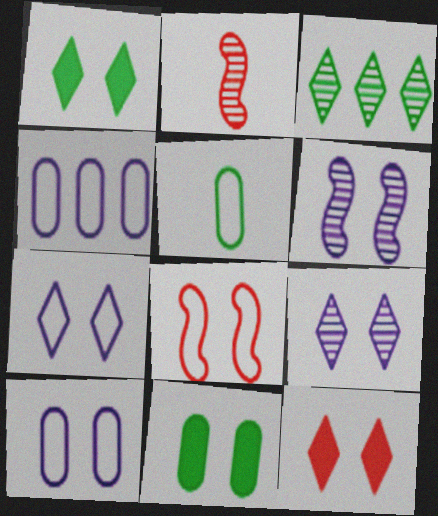[[1, 2, 4], 
[8, 9, 11]]